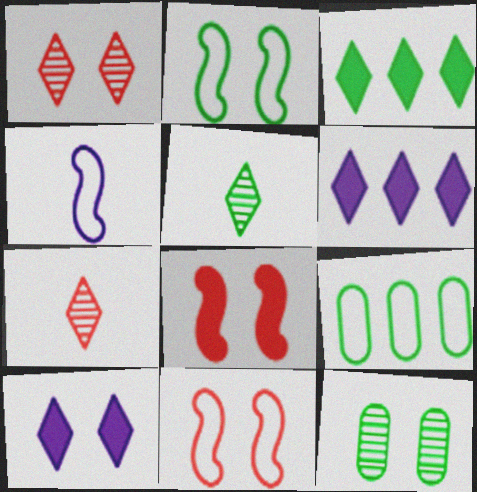[[10, 11, 12]]